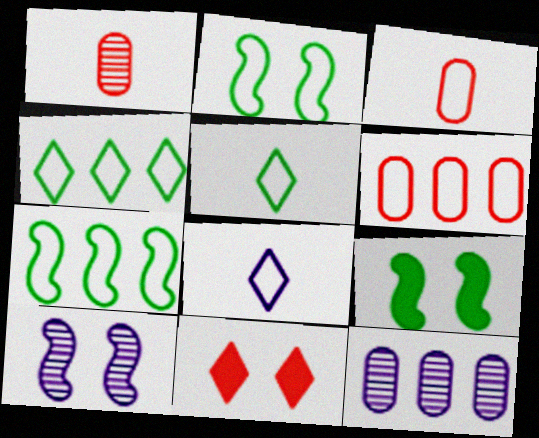[[2, 6, 8]]